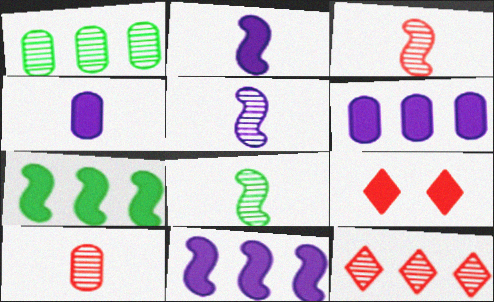[[3, 5, 8], 
[4, 7, 9]]